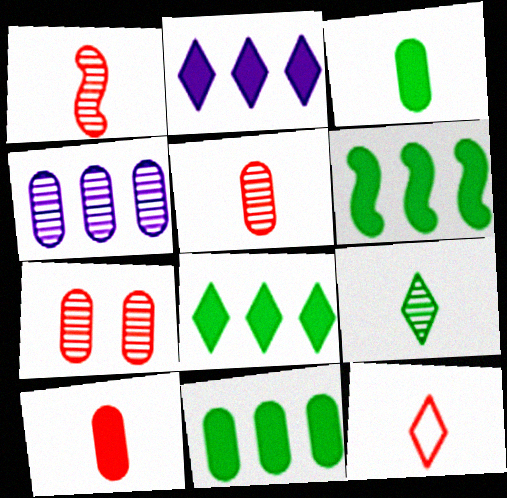[[1, 10, 12], 
[6, 8, 11]]